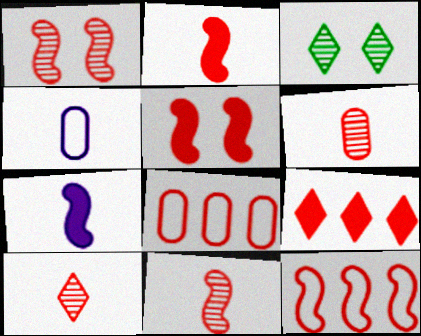[[1, 2, 12], 
[3, 7, 8], 
[5, 8, 10], 
[5, 11, 12], 
[6, 10, 11]]